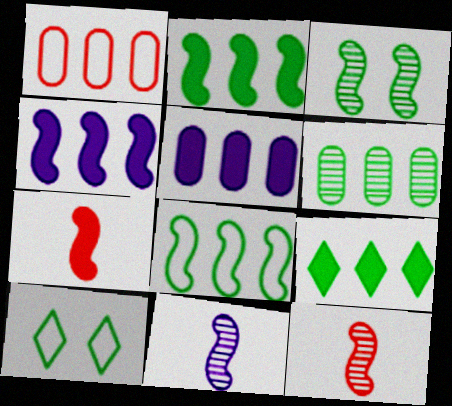[[1, 5, 6], 
[5, 10, 12], 
[6, 8, 9]]